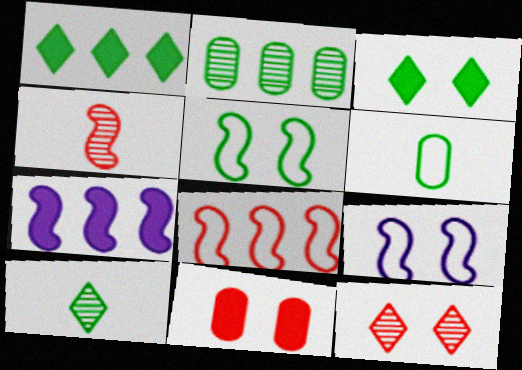[[4, 5, 7], 
[6, 7, 12]]